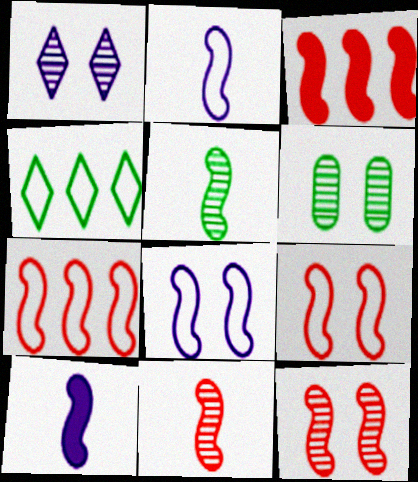[[1, 6, 12], 
[3, 5, 8], 
[3, 9, 11]]